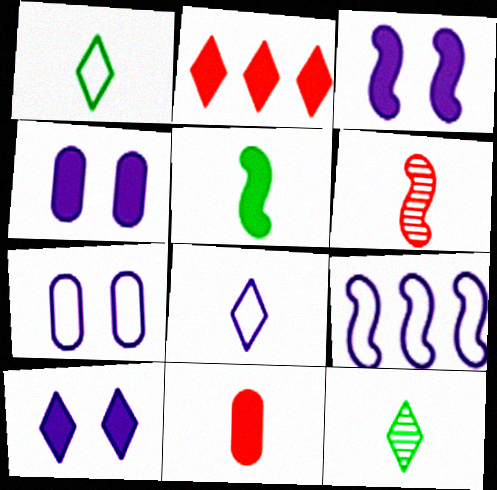[[2, 4, 5], 
[3, 4, 10], 
[7, 8, 9]]